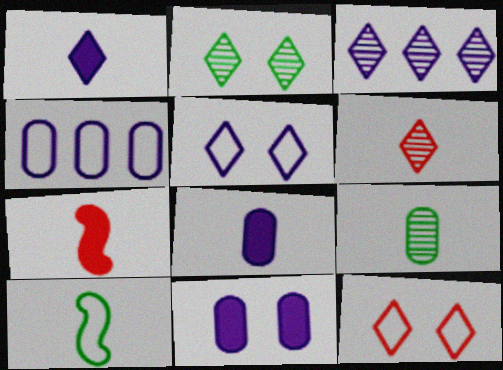[[1, 3, 5], 
[2, 3, 6], 
[2, 4, 7], 
[4, 10, 12], 
[6, 8, 10]]